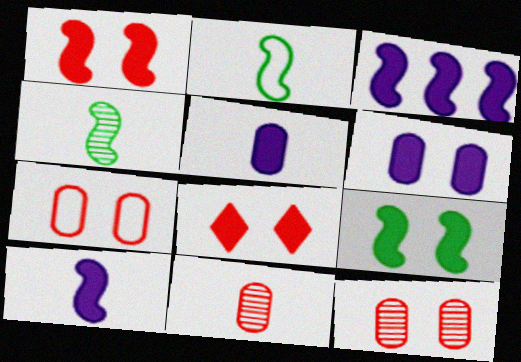[[6, 8, 9]]